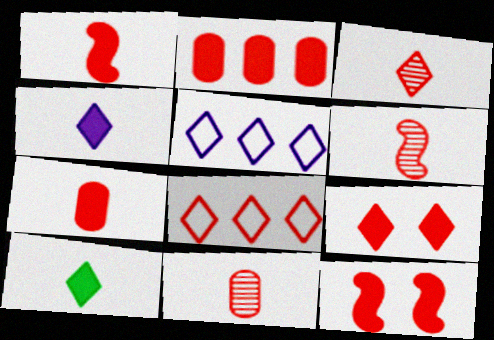[[1, 2, 9], 
[3, 6, 11], 
[3, 8, 9], 
[8, 11, 12]]